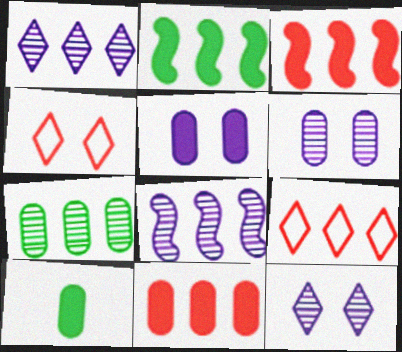[[4, 8, 10], 
[5, 10, 11]]